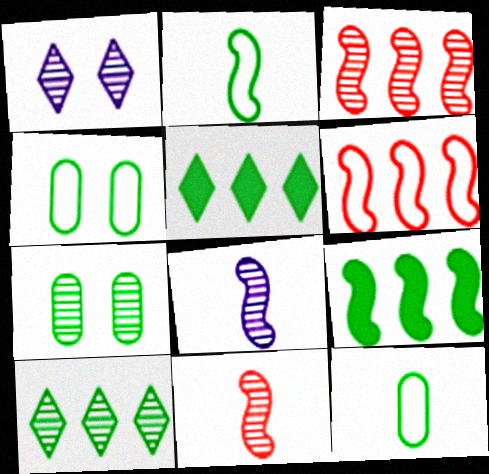[[2, 5, 7]]